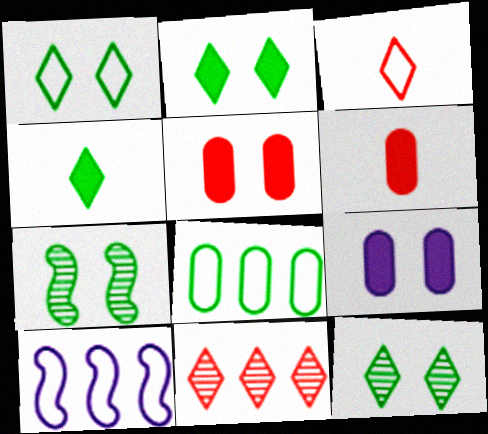[[1, 2, 12], 
[4, 7, 8], 
[6, 10, 12]]